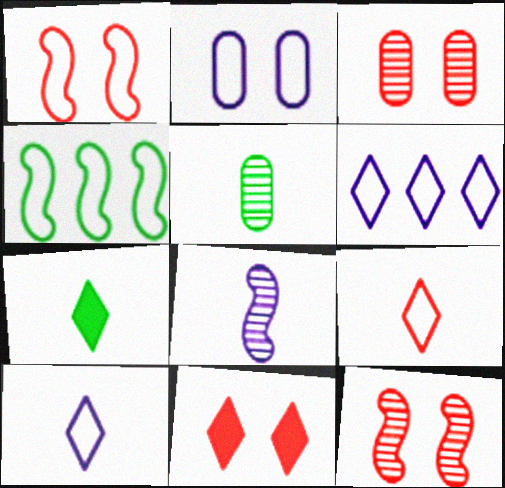[[1, 3, 11], 
[2, 4, 9]]